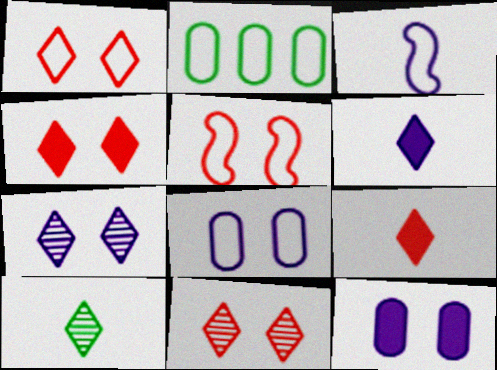[[1, 2, 3], 
[1, 4, 11]]